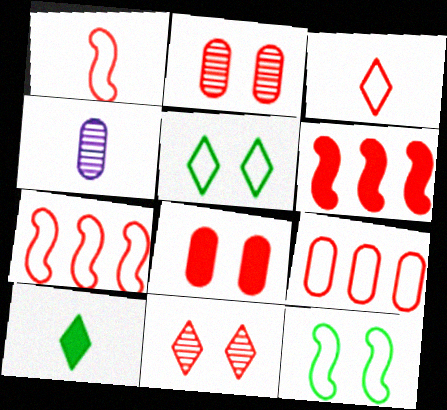[[1, 4, 10], 
[2, 3, 6], 
[4, 5, 6]]